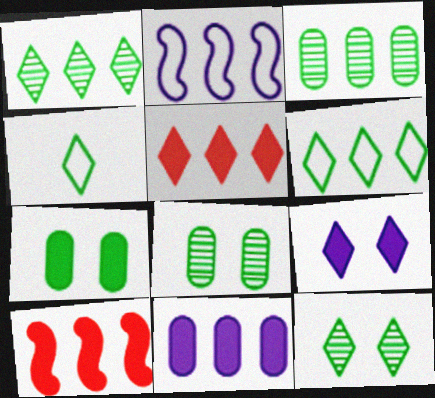[[2, 3, 5]]